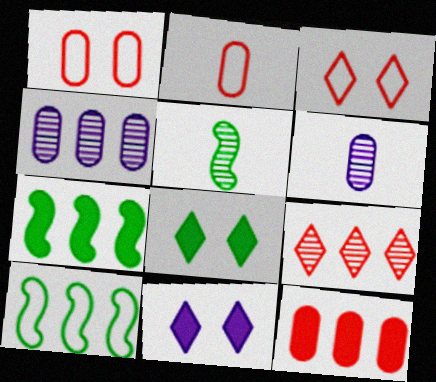[[3, 6, 7]]